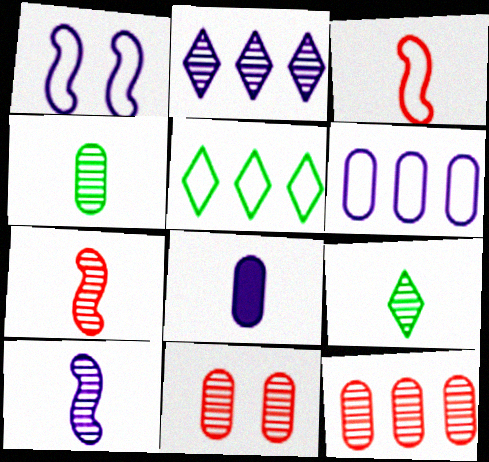[[1, 2, 8], 
[3, 8, 9]]